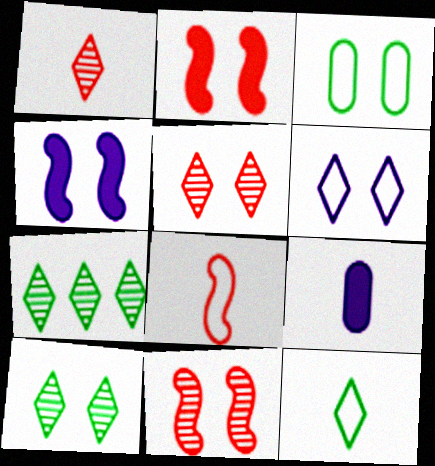[[3, 4, 5]]